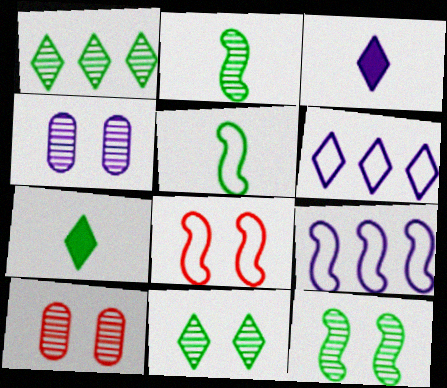[[3, 4, 9], 
[5, 8, 9], 
[7, 9, 10]]